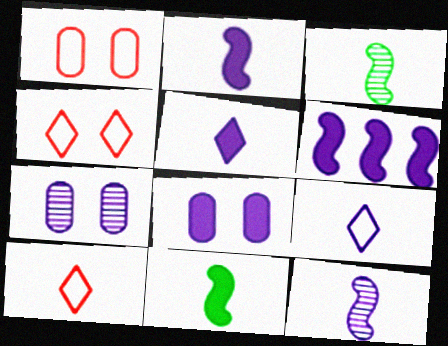[[5, 6, 8], 
[6, 7, 9]]